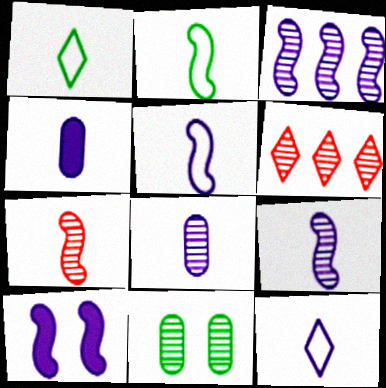[[1, 4, 7], 
[3, 5, 10], 
[4, 9, 12], 
[6, 9, 11]]